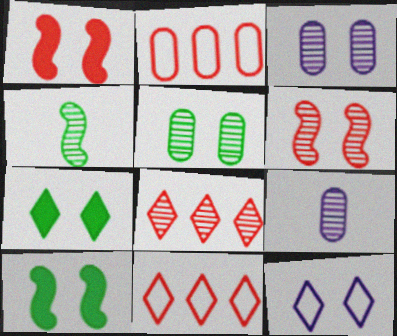[[1, 5, 12], 
[3, 4, 8], 
[9, 10, 11]]